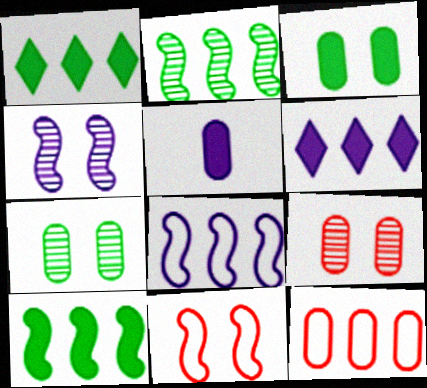[[2, 6, 12], 
[5, 7, 12]]